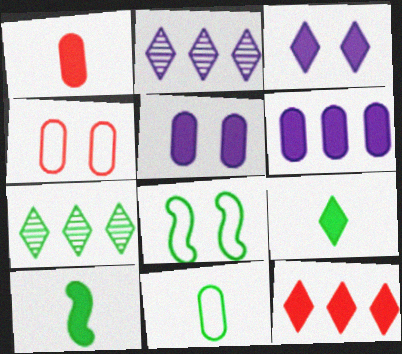[[1, 2, 8], 
[2, 4, 10], 
[3, 9, 12], 
[5, 10, 12]]